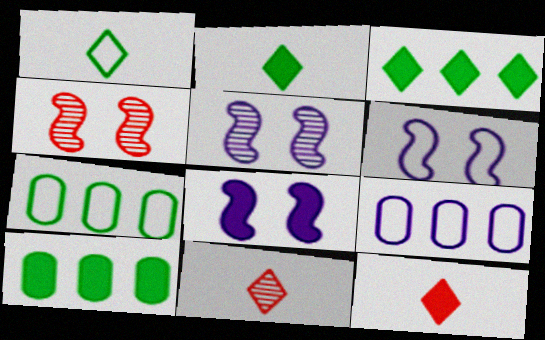[[2, 4, 9], 
[5, 6, 8], 
[5, 7, 12], 
[6, 10, 11], 
[7, 8, 11], 
[8, 10, 12]]